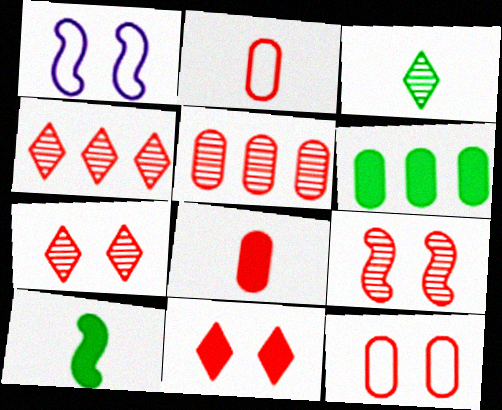[[5, 8, 12], 
[9, 11, 12]]